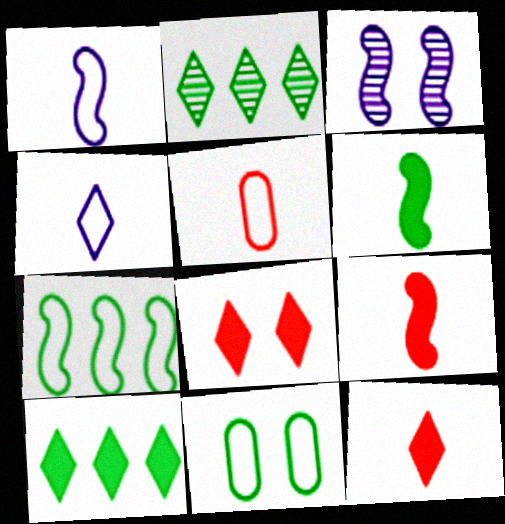[[2, 4, 8], 
[2, 6, 11], 
[3, 5, 10], 
[3, 7, 9], 
[3, 8, 11]]